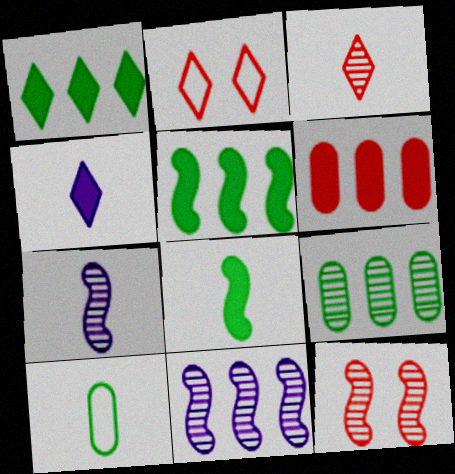[]